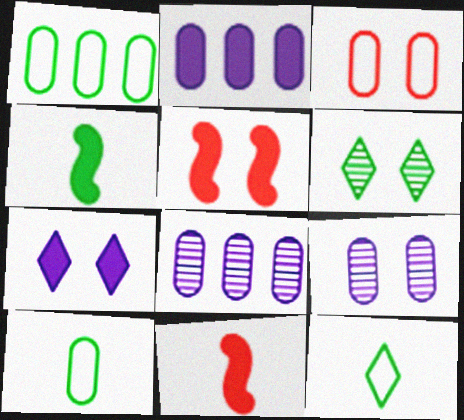[[1, 4, 6], 
[5, 8, 12]]